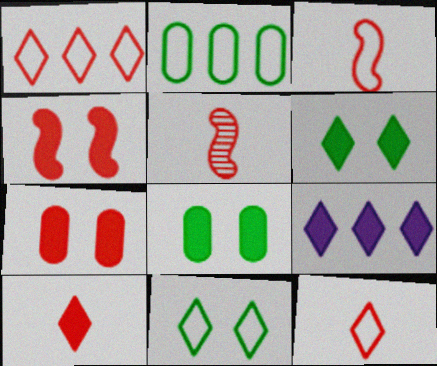[[1, 5, 7], 
[6, 9, 10]]